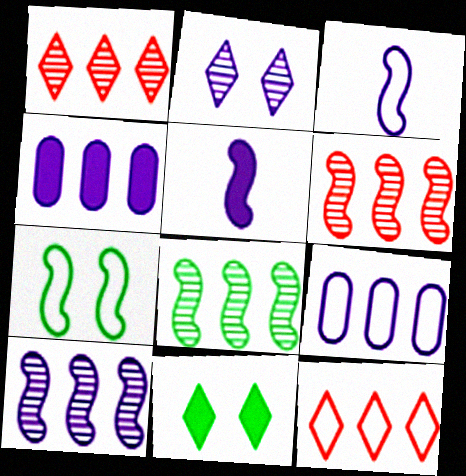[[2, 3, 4], 
[2, 5, 9], 
[4, 8, 12], 
[5, 6, 7], 
[6, 8, 10]]